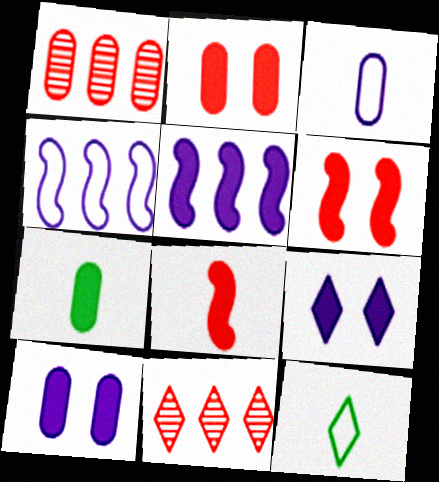[[9, 11, 12]]